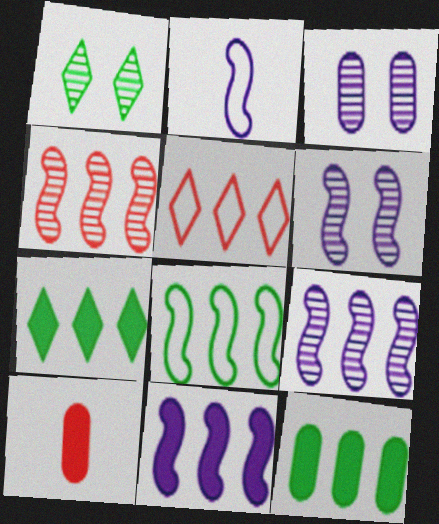[[2, 6, 11], 
[4, 8, 11], 
[5, 9, 12]]